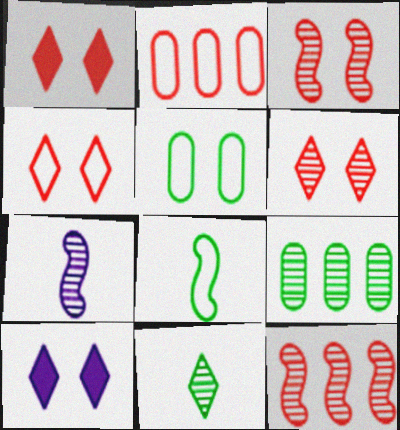[[1, 4, 6], 
[3, 5, 10], 
[6, 7, 9]]